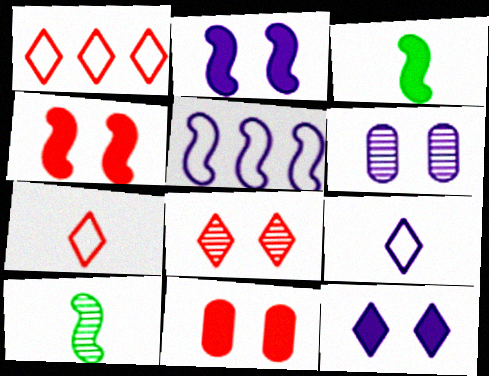[[1, 3, 6], 
[4, 5, 10]]